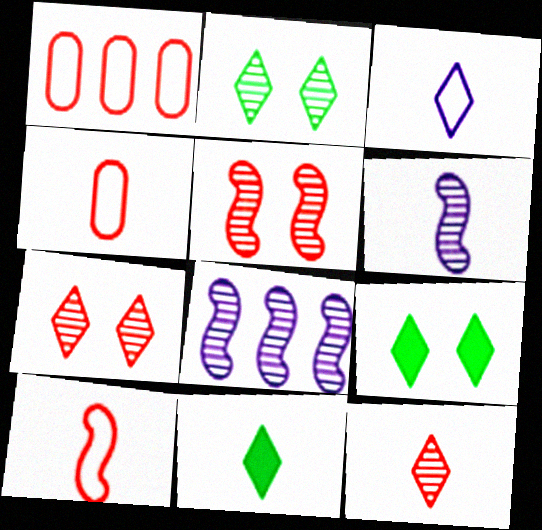[[1, 6, 9], 
[3, 11, 12], 
[4, 6, 11], 
[4, 8, 9]]